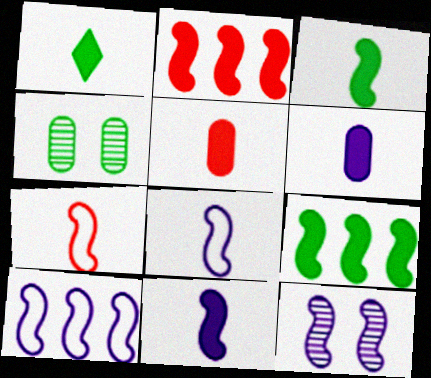[[1, 5, 11], 
[7, 9, 12], 
[10, 11, 12]]